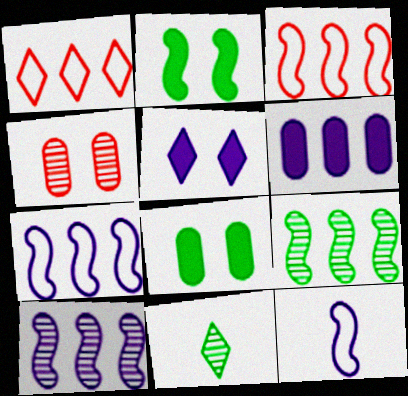[[1, 5, 11], 
[1, 6, 9], 
[4, 10, 11]]